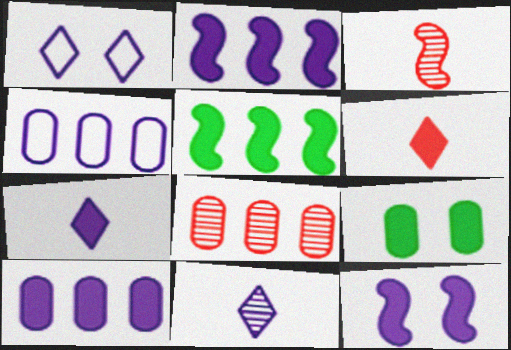[[2, 6, 9], 
[4, 11, 12], 
[7, 10, 12]]